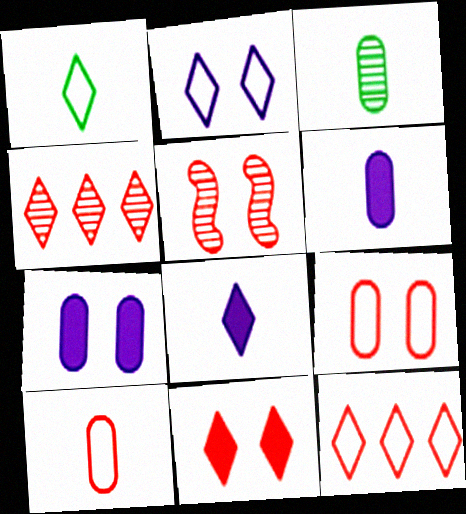[[1, 2, 12], 
[3, 6, 10], 
[5, 9, 11]]